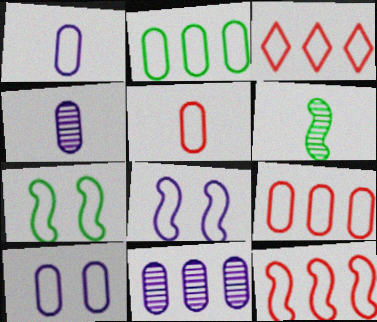[[1, 3, 7], 
[2, 5, 10], 
[3, 9, 12]]